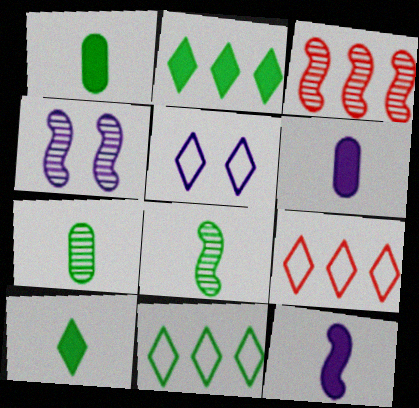[[1, 3, 5], 
[1, 4, 9], 
[3, 4, 8]]